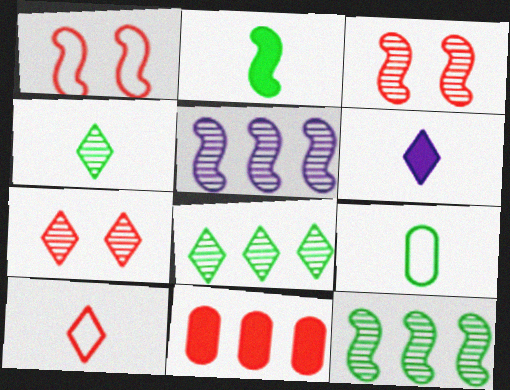[[1, 2, 5], 
[2, 4, 9], 
[3, 10, 11], 
[4, 6, 10]]